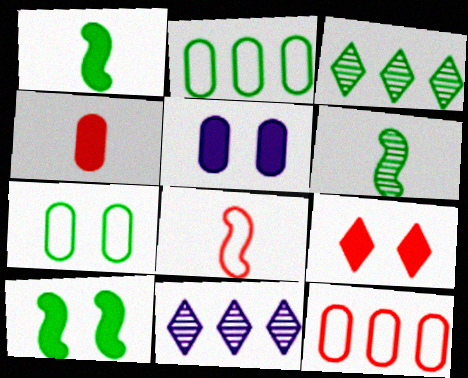[[1, 3, 7], 
[3, 5, 8], 
[5, 9, 10]]